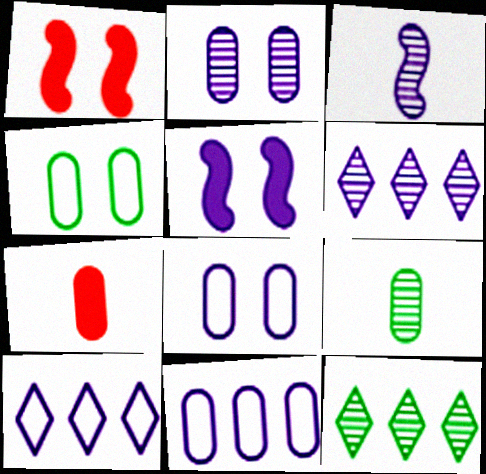[[1, 9, 10], 
[2, 3, 6]]